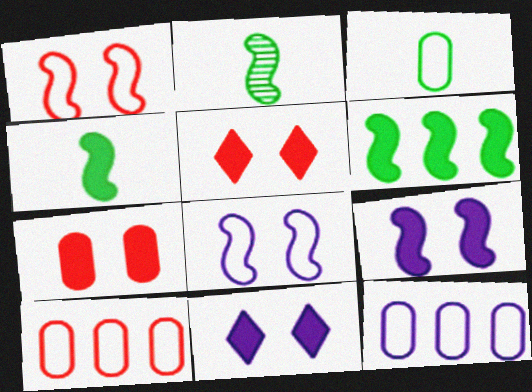[[2, 5, 12], 
[2, 10, 11]]